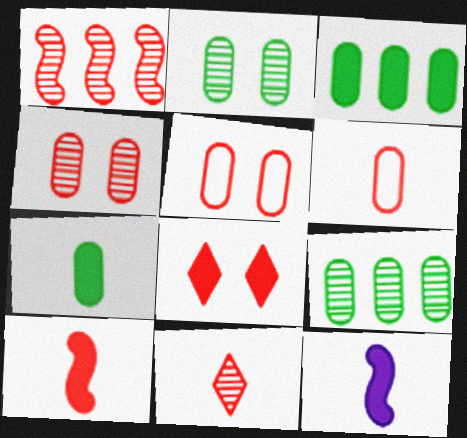[[1, 4, 11], 
[1, 6, 8], 
[3, 8, 12], 
[6, 10, 11]]